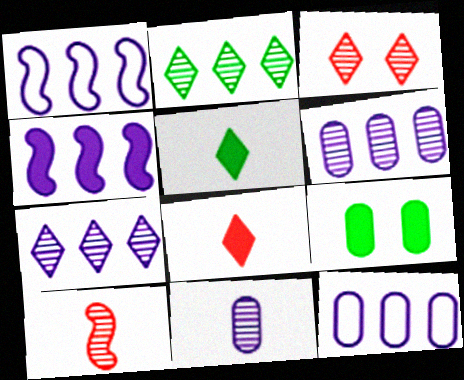[[4, 7, 12], 
[4, 8, 9]]